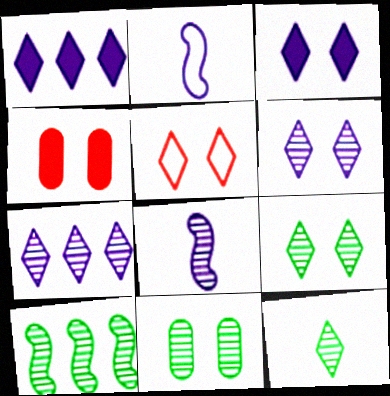[[1, 5, 12], 
[3, 5, 9], 
[10, 11, 12]]